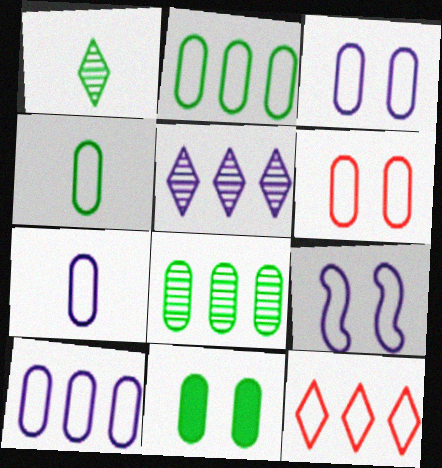[[2, 6, 7], 
[3, 7, 10], 
[4, 6, 10], 
[4, 8, 11], 
[4, 9, 12]]